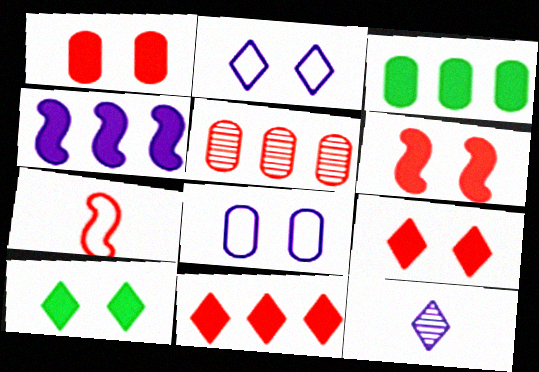[[1, 6, 9], 
[3, 4, 11], 
[4, 8, 12], 
[5, 7, 9]]